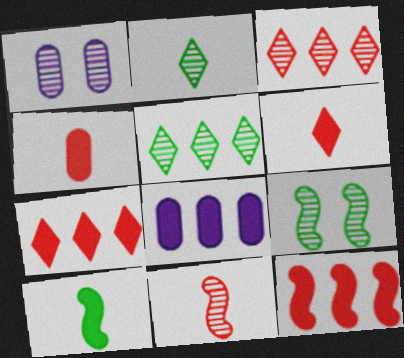[[1, 5, 11]]